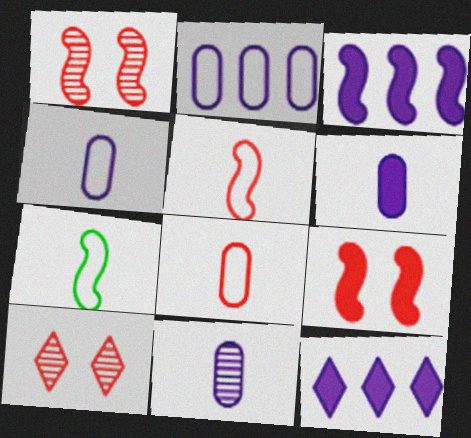[[1, 3, 7], 
[4, 6, 11]]